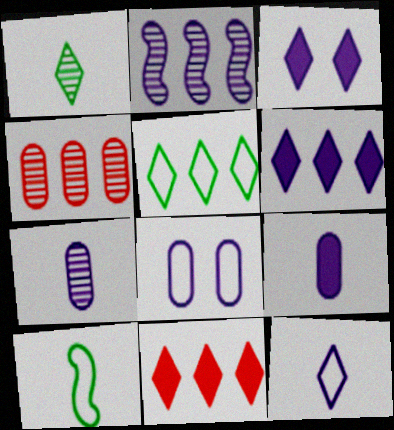[[3, 4, 10]]